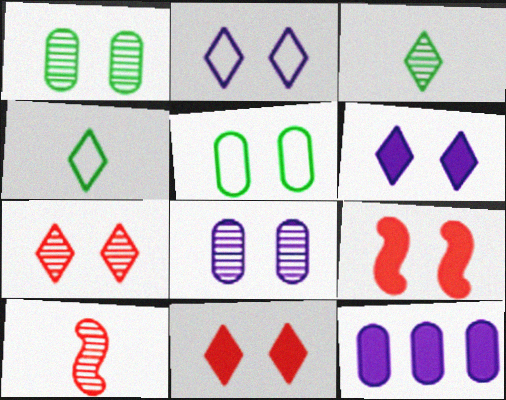[[1, 2, 9]]